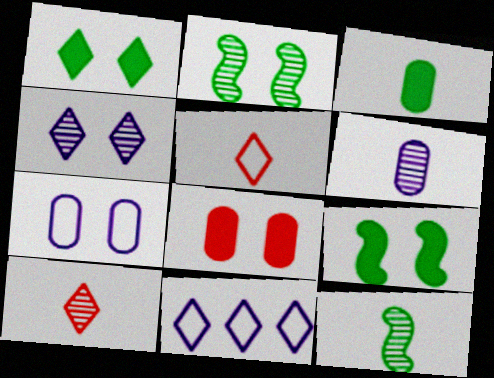[[1, 10, 11], 
[6, 10, 12], 
[8, 11, 12]]